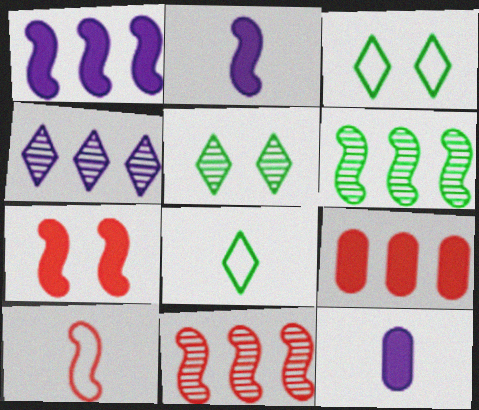[[3, 11, 12], 
[7, 10, 11]]